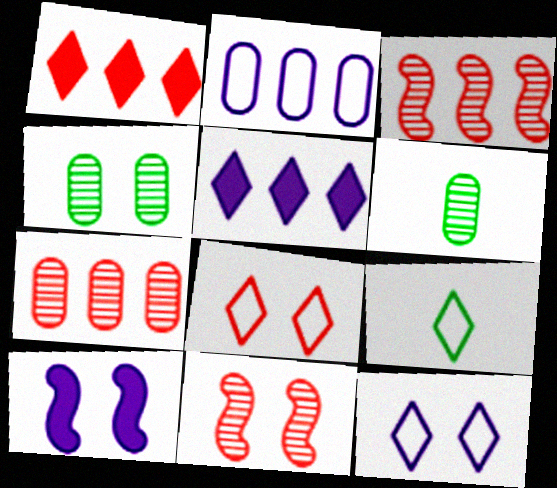[[4, 8, 10], 
[7, 9, 10]]